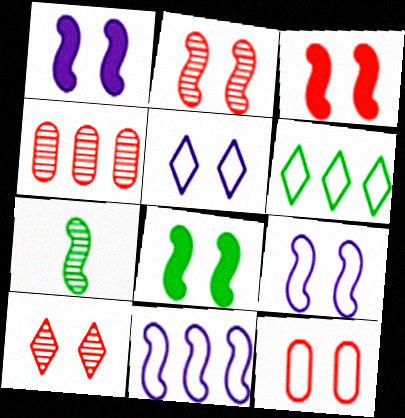[[1, 3, 8], 
[2, 8, 9], 
[3, 7, 11], 
[3, 10, 12]]